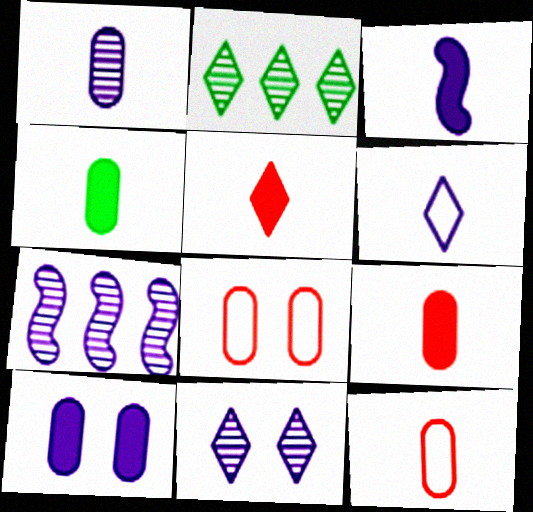[[1, 3, 6], 
[1, 4, 12], 
[1, 7, 11], 
[2, 3, 8], 
[3, 4, 5], 
[6, 7, 10]]